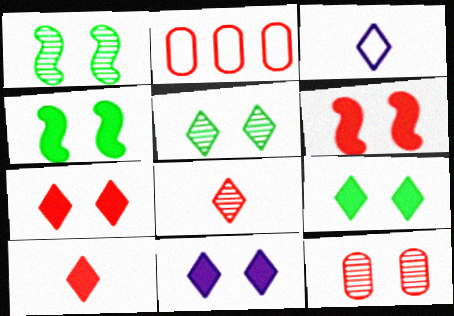[[2, 6, 8], 
[7, 9, 11]]